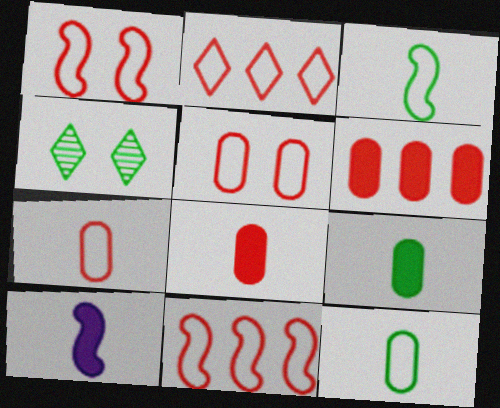[[1, 2, 7]]